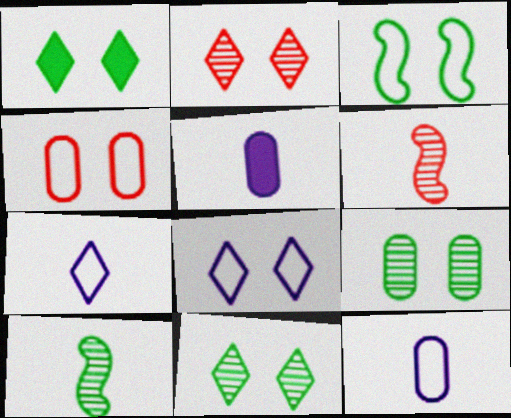[[1, 2, 8], 
[1, 3, 9], 
[3, 4, 8]]